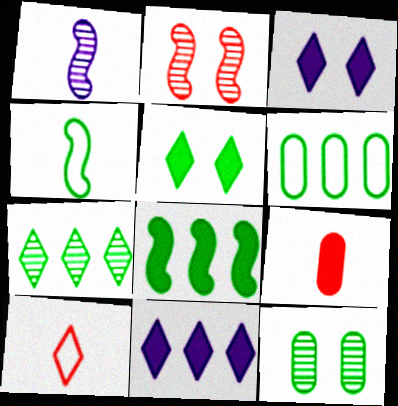[[3, 7, 10], 
[3, 8, 9], 
[6, 7, 8]]